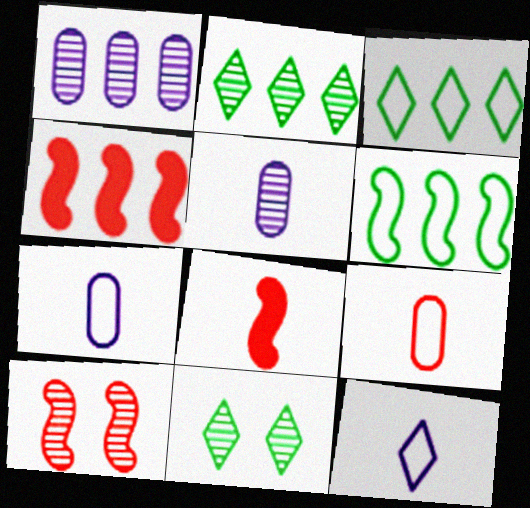[[1, 3, 4], 
[2, 5, 10], 
[4, 7, 11]]